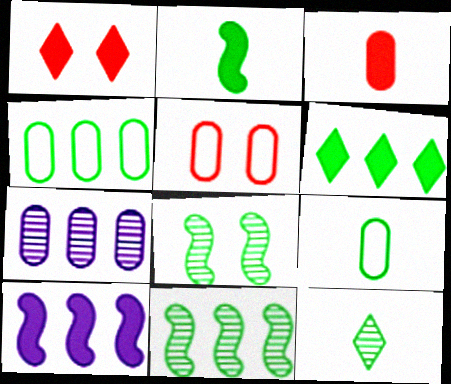[[2, 9, 12], 
[4, 6, 11], 
[5, 10, 12], 
[6, 8, 9]]